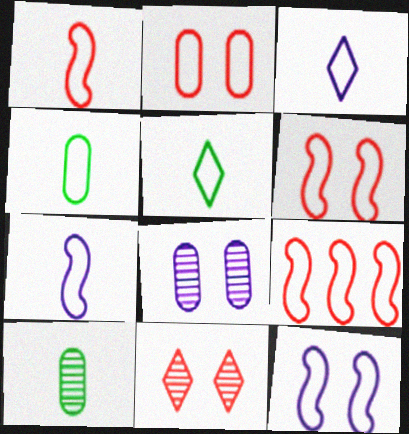[[1, 3, 4], 
[1, 6, 9]]